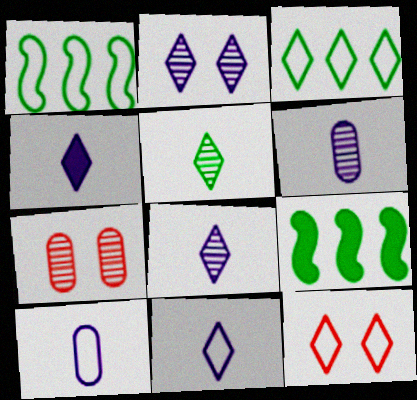[[1, 4, 7], 
[1, 10, 12], 
[3, 11, 12], 
[4, 8, 11], 
[6, 9, 12], 
[7, 9, 11]]